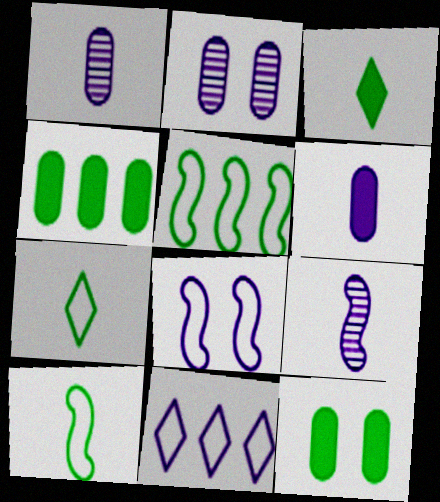[]